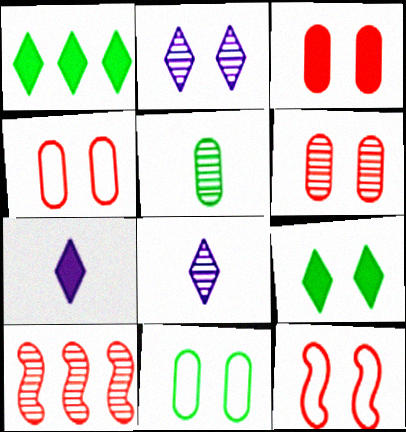[[2, 5, 10], 
[3, 4, 6], 
[7, 10, 11]]